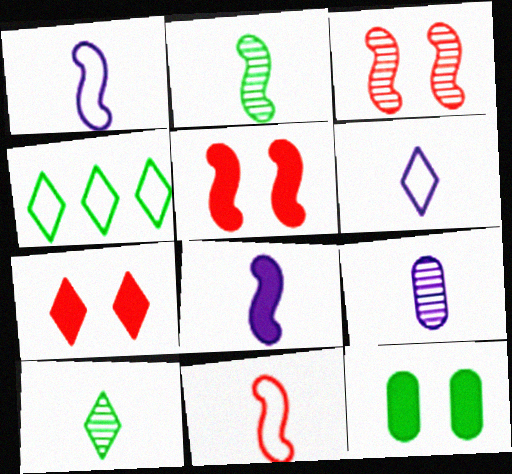[[2, 4, 12], 
[2, 8, 11], 
[4, 5, 9], 
[6, 8, 9]]